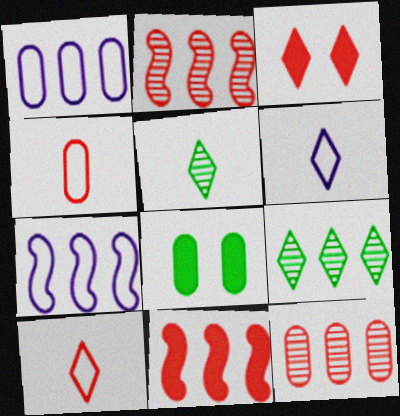[[1, 9, 11], 
[2, 3, 4], 
[2, 6, 8], 
[3, 6, 9]]